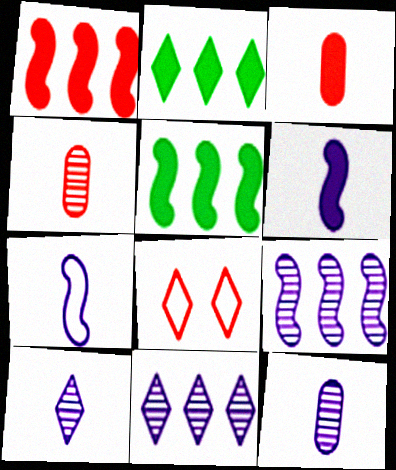[[1, 4, 8], 
[2, 8, 10], 
[5, 8, 12]]